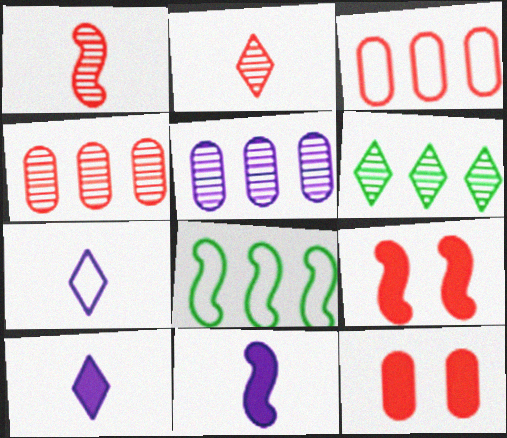[[2, 3, 9]]